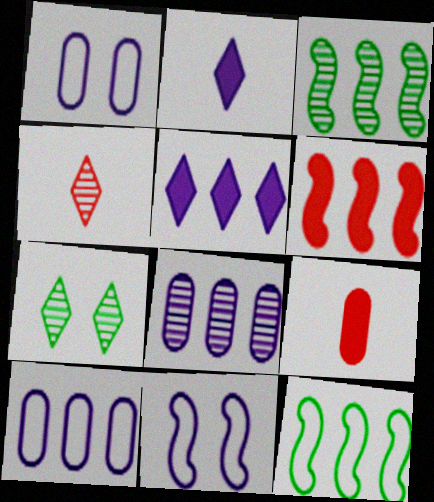[[2, 8, 11]]